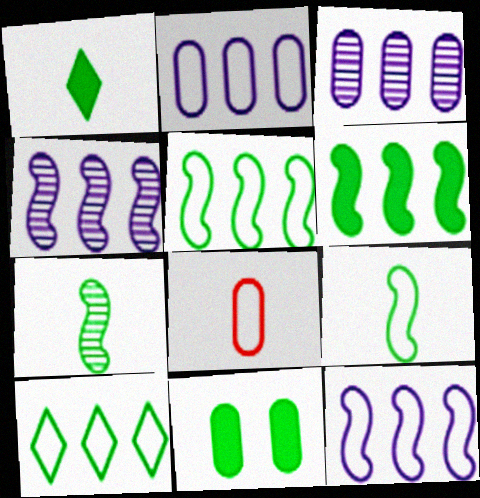[[1, 6, 11], 
[3, 8, 11], 
[7, 10, 11]]